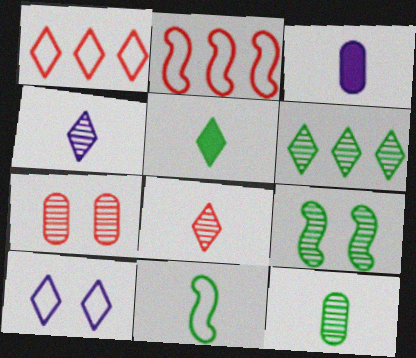[[1, 3, 9], 
[3, 8, 11], 
[5, 11, 12], 
[6, 9, 12]]